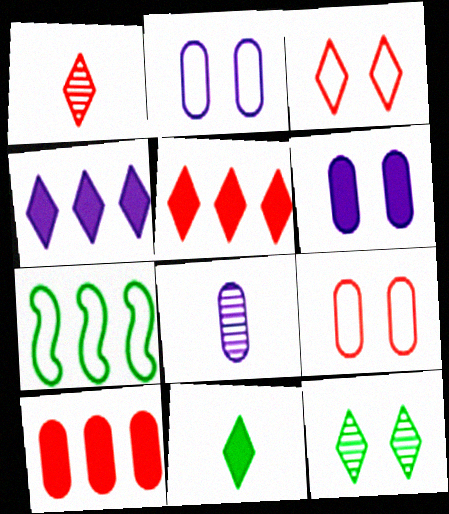[[1, 3, 5], 
[1, 6, 7]]